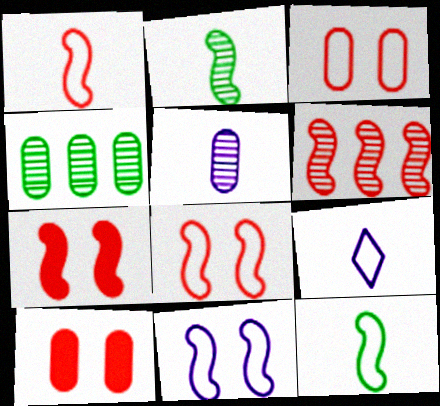[[1, 6, 7], 
[4, 7, 9]]